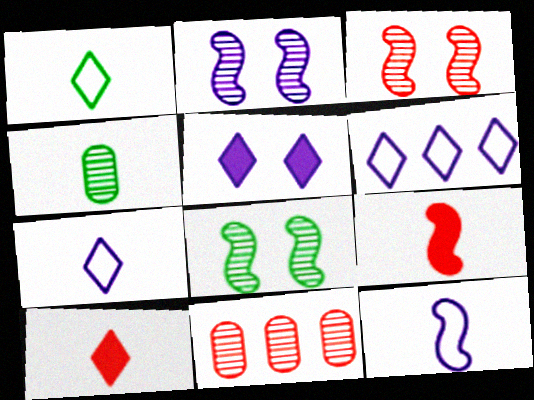[[2, 3, 8], 
[4, 7, 9], 
[4, 10, 12]]